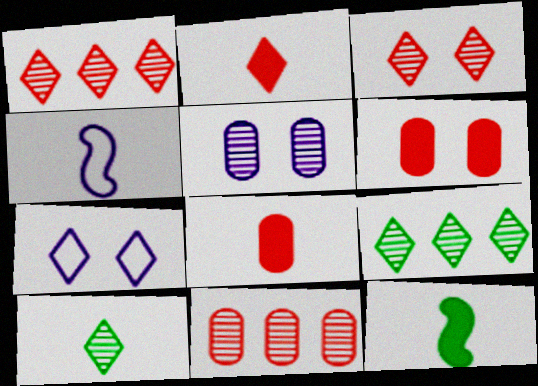[[2, 7, 9], 
[4, 6, 9], 
[4, 8, 10], 
[7, 11, 12]]